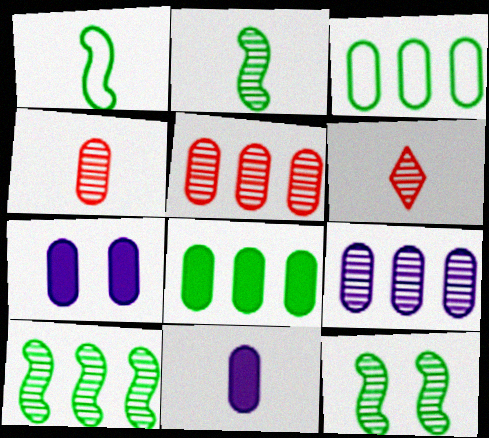[[1, 6, 11], 
[2, 10, 12], 
[3, 4, 7], 
[6, 9, 12]]